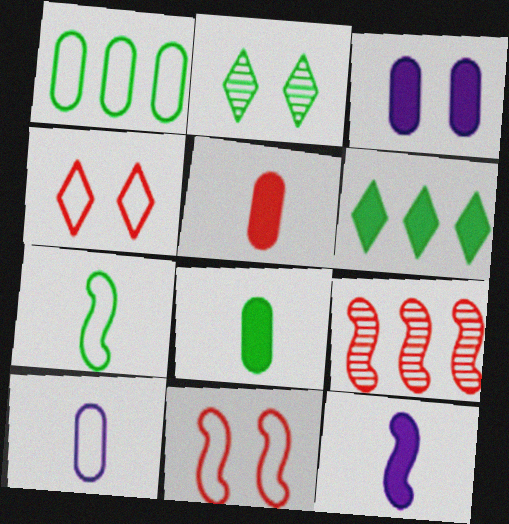[[2, 3, 11], 
[4, 5, 9]]